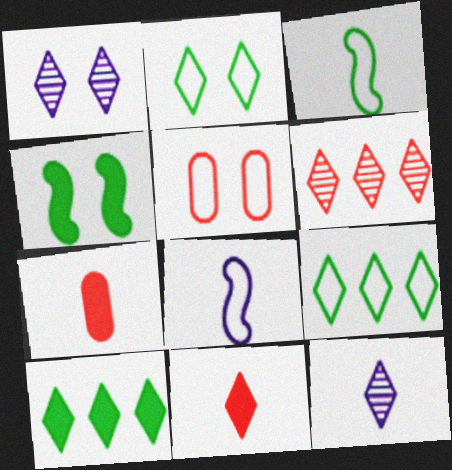[[1, 4, 5], 
[1, 9, 11], 
[3, 7, 12], 
[5, 8, 9]]